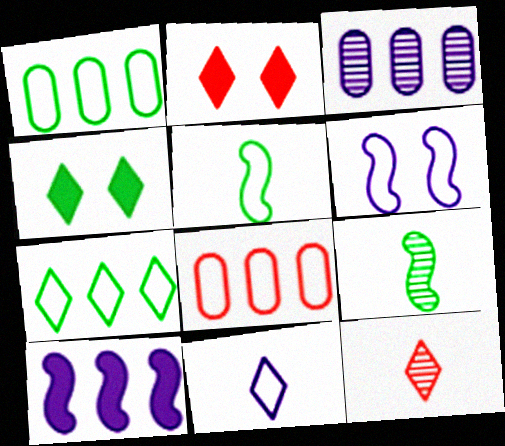[[1, 4, 9], 
[2, 3, 5]]